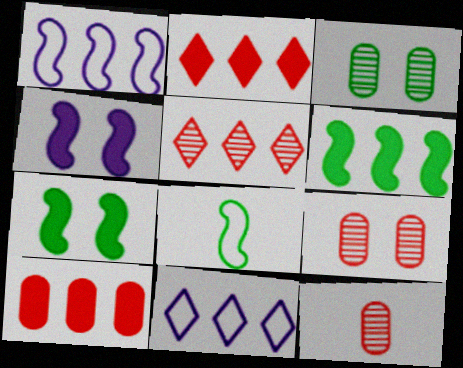[[7, 11, 12]]